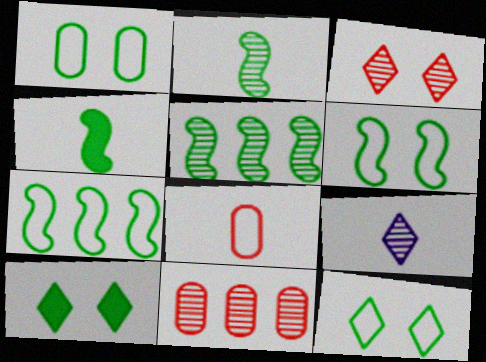[[1, 6, 12], 
[4, 5, 6], 
[4, 8, 9]]